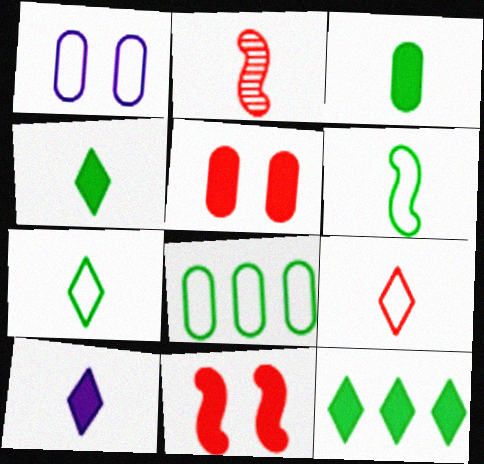[[1, 2, 12]]